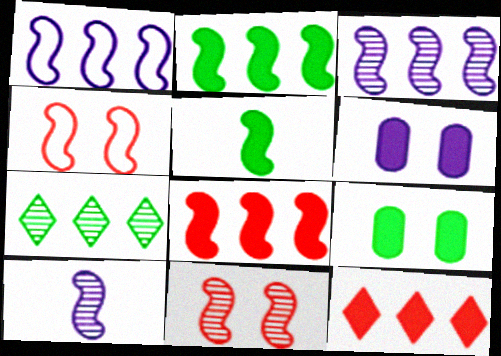[[1, 5, 11], 
[2, 4, 10], 
[3, 4, 5], 
[5, 6, 12]]